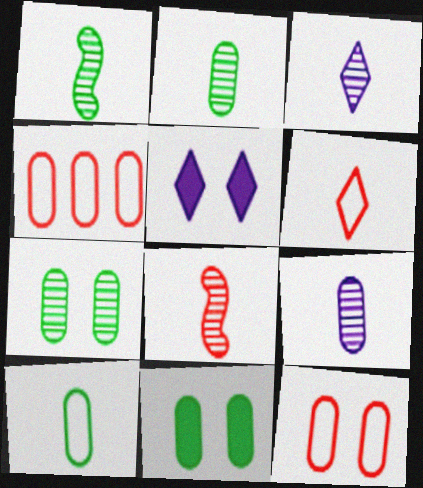[[1, 4, 5], 
[2, 3, 8], 
[4, 9, 11]]